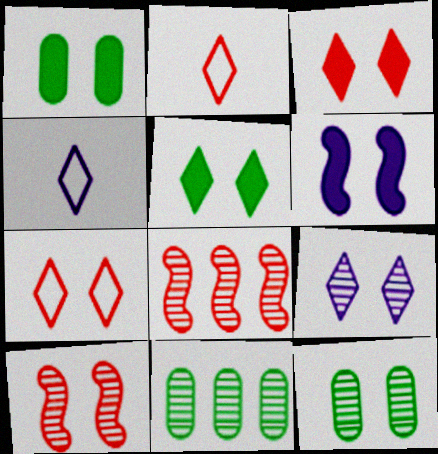[[1, 3, 6], 
[1, 4, 8], 
[2, 6, 11], 
[5, 7, 9], 
[6, 7, 12], 
[9, 10, 12]]